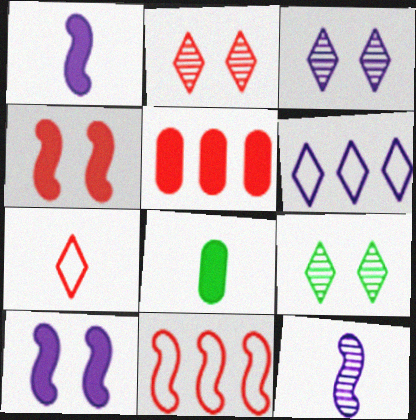[[2, 3, 9], 
[3, 8, 11], 
[7, 8, 12]]